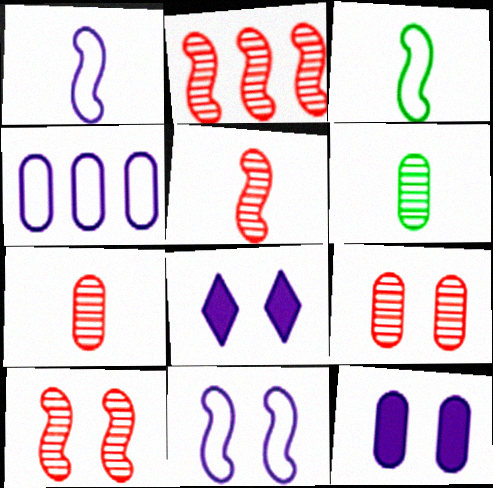[[2, 5, 10]]